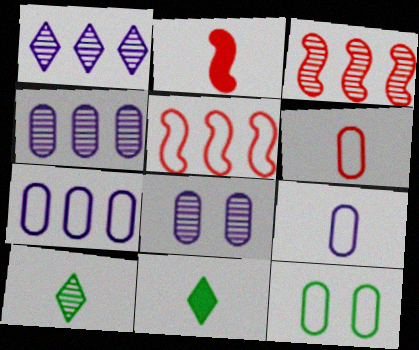[[1, 2, 12], 
[2, 9, 10], 
[3, 8, 10], 
[5, 8, 11], 
[6, 7, 12]]